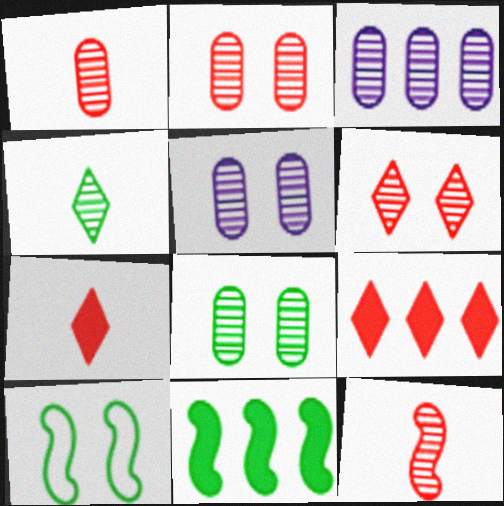[[1, 3, 8], 
[2, 5, 8], 
[3, 7, 10]]